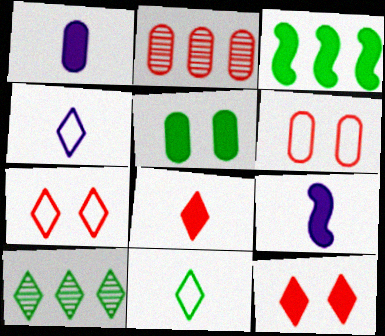[[1, 3, 12], 
[4, 10, 12], 
[6, 9, 10]]